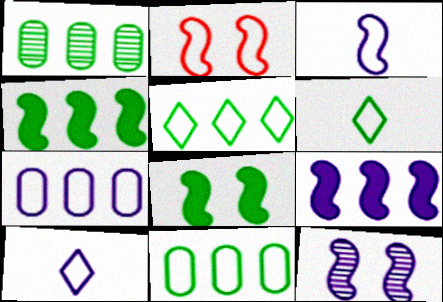[[1, 4, 5], 
[1, 6, 8], 
[2, 6, 7], 
[2, 8, 12], 
[2, 10, 11], 
[3, 9, 12]]